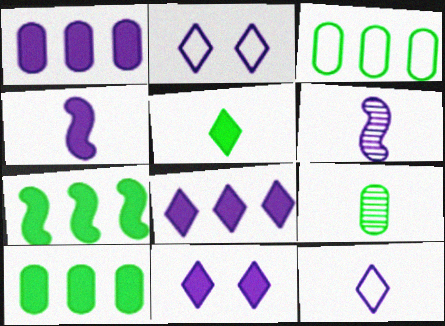[[1, 2, 6], 
[1, 4, 11]]